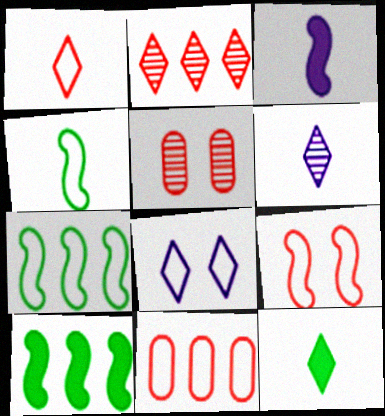[[1, 6, 12], 
[1, 9, 11], 
[2, 8, 12], 
[4, 8, 11]]